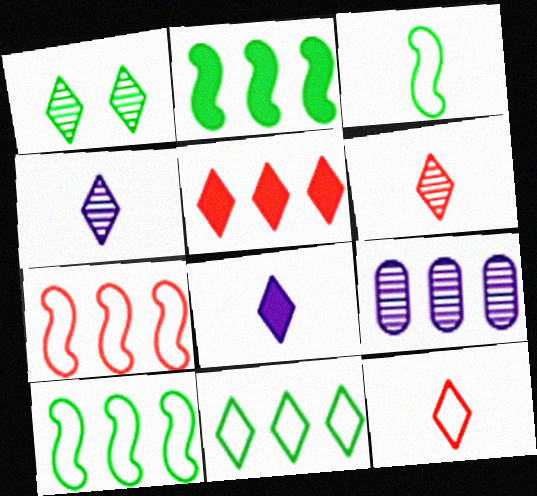[[5, 9, 10]]